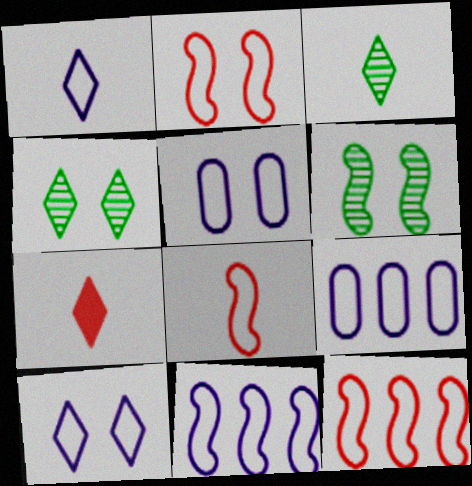[[1, 3, 7], 
[1, 5, 11], 
[2, 8, 12], 
[6, 7, 9]]